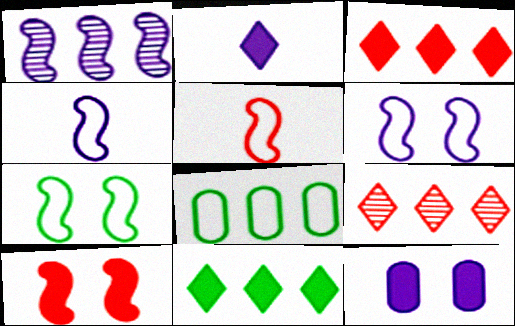[[1, 3, 8]]